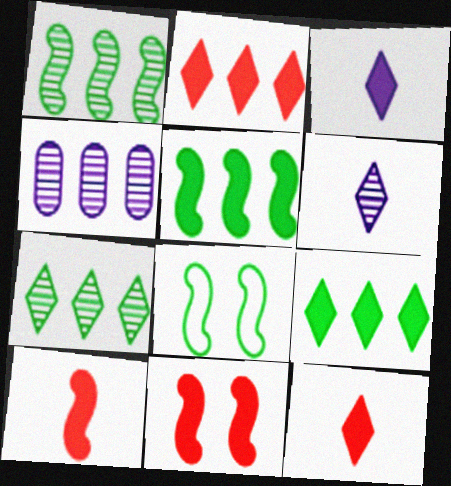[[4, 8, 12]]